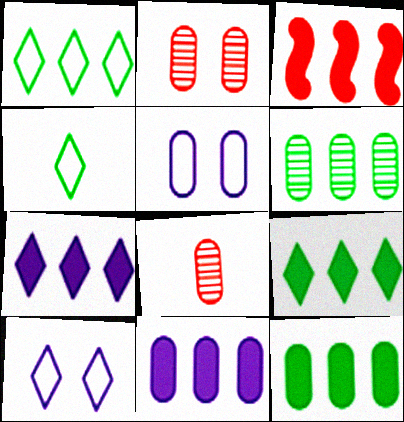[[3, 7, 12], 
[3, 9, 11], 
[5, 8, 12]]